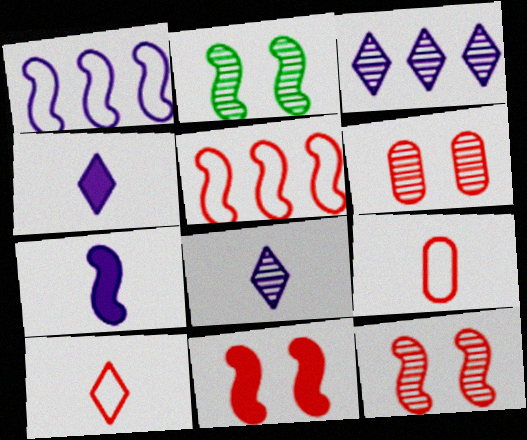[[2, 5, 7]]